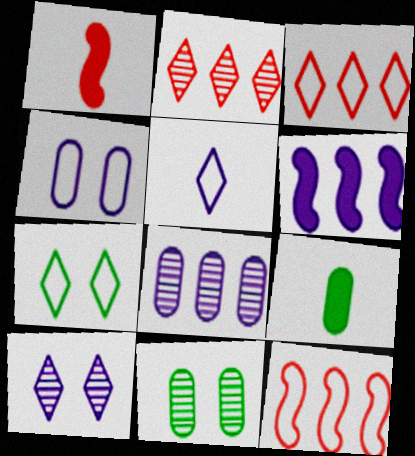[[1, 7, 8], 
[3, 5, 7], 
[9, 10, 12]]